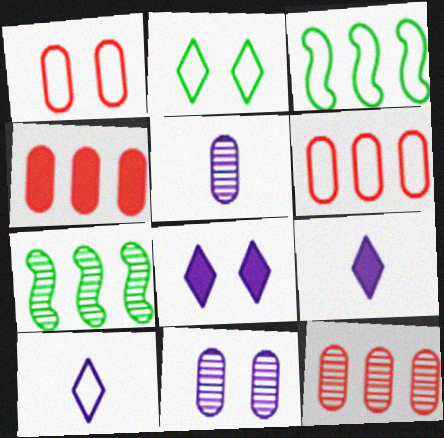[[1, 3, 10], 
[1, 7, 9], 
[4, 6, 12]]